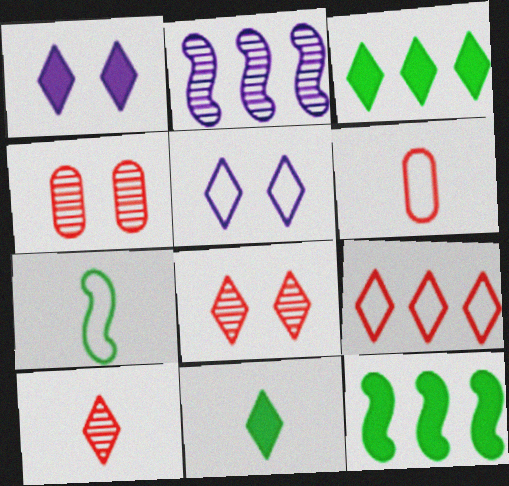[[3, 5, 10]]